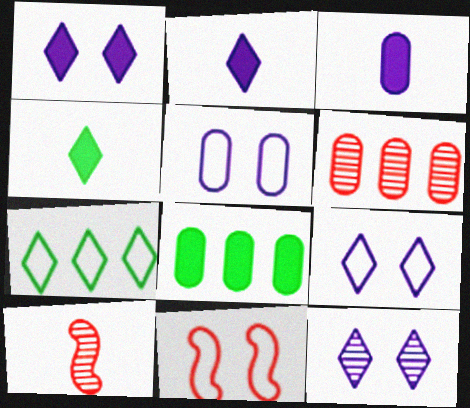[[1, 9, 12], 
[8, 9, 10]]